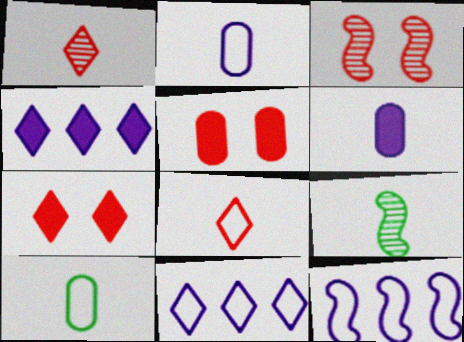[[3, 4, 10], 
[5, 9, 11], 
[6, 8, 9]]